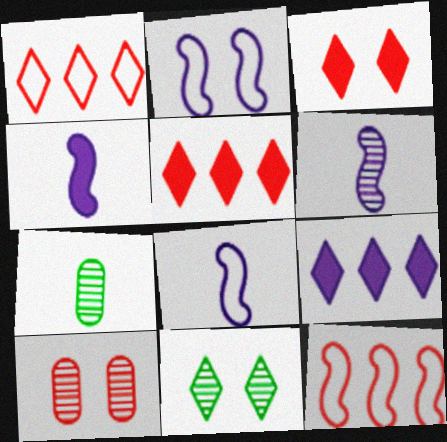[[2, 5, 7], 
[4, 6, 8]]